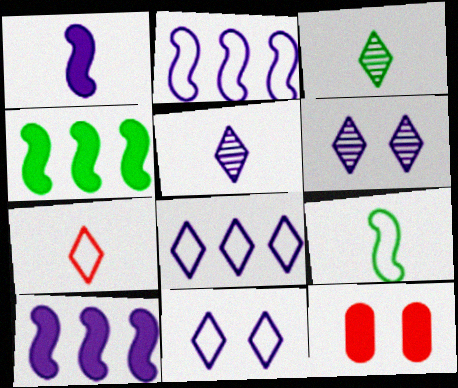[[2, 3, 12]]